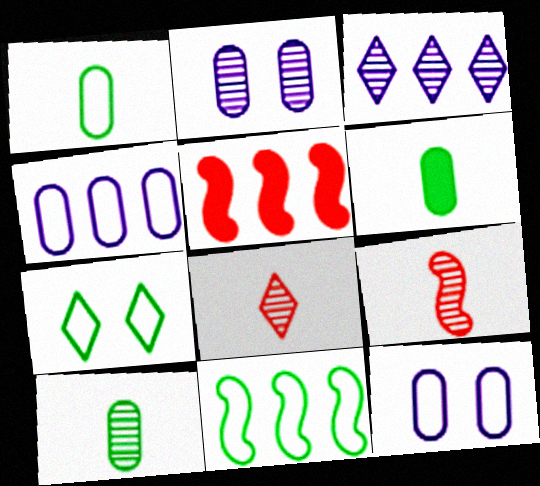[[1, 6, 10], 
[1, 7, 11]]